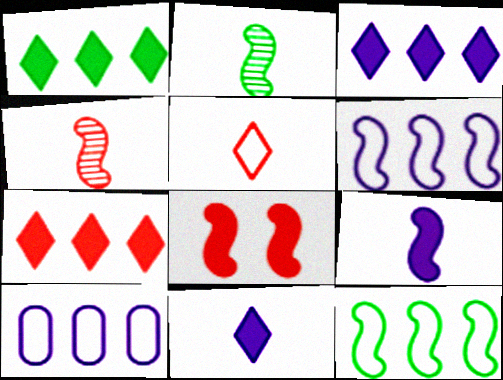[[1, 3, 7], 
[2, 6, 8]]